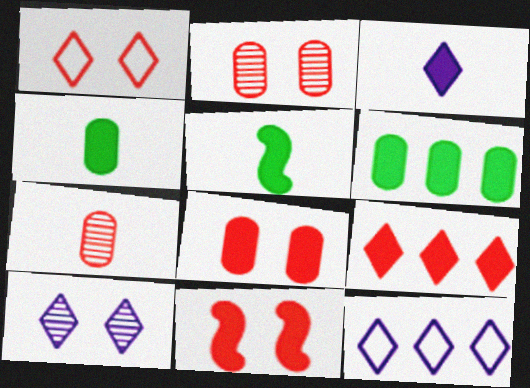[[1, 2, 11], 
[2, 5, 12], 
[3, 6, 11], 
[3, 10, 12]]